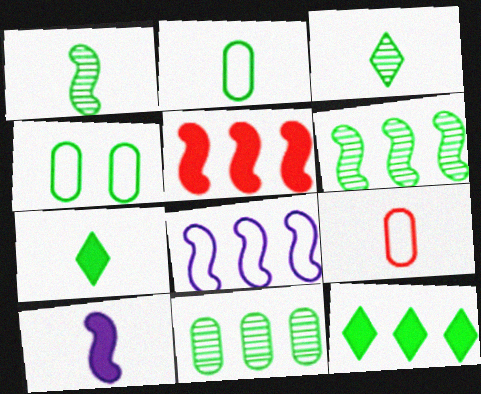[[1, 2, 7], 
[1, 4, 12], 
[3, 9, 10], 
[4, 6, 7], 
[5, 6, 8]]